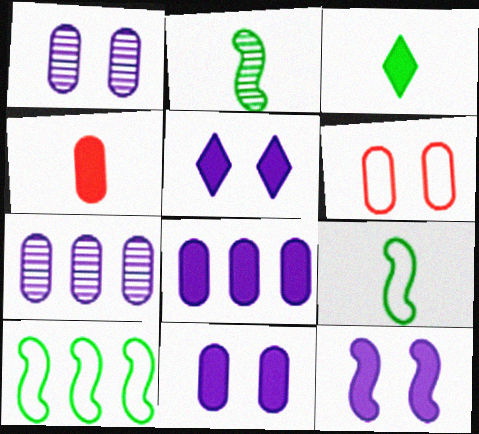[[5, 11, 12]]